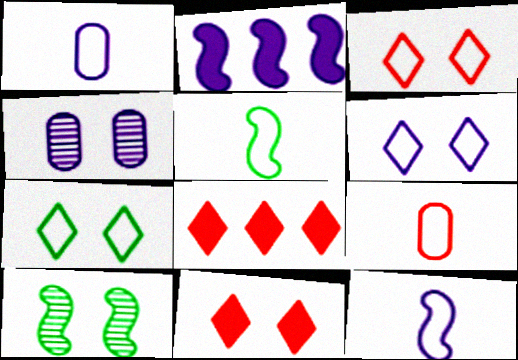[[1, 8, 10], 
[3, 6, 7], 
[4, 5, 8]]